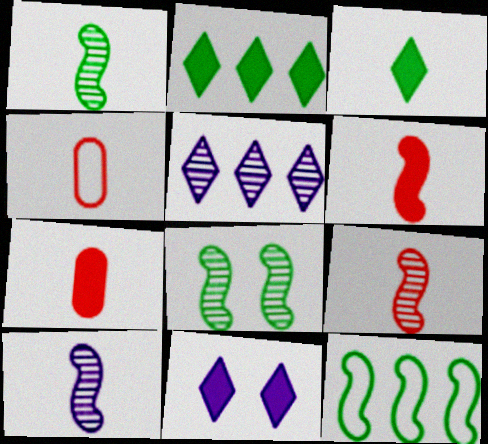[[1, 9, 10], 
[3, 4, 10]]